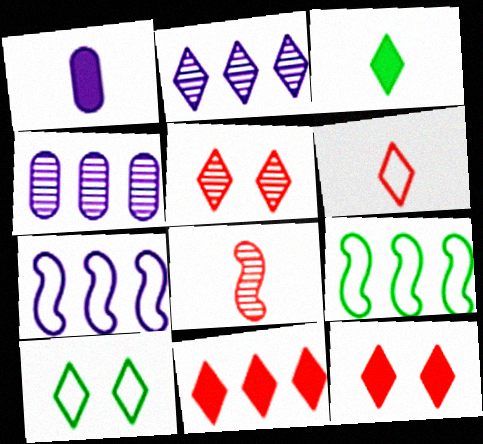[[1, 5, 9], 
[4, 9, 11], 
[5, 6, 11]]